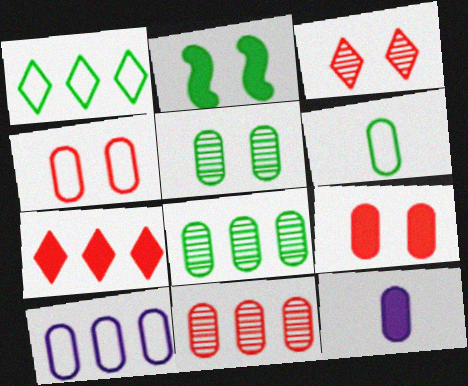[[2, 7, 12], 
[4, 6, 10], 
[4, 8, 12]]